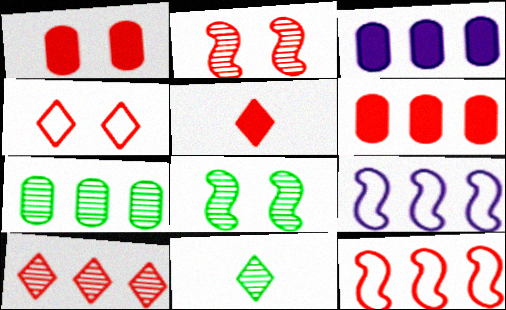[[1, 2, 4], 
[1, 9, 11], 
[4, 5, 10], 
[6, 10, 12], 
[7, 8, 11]]